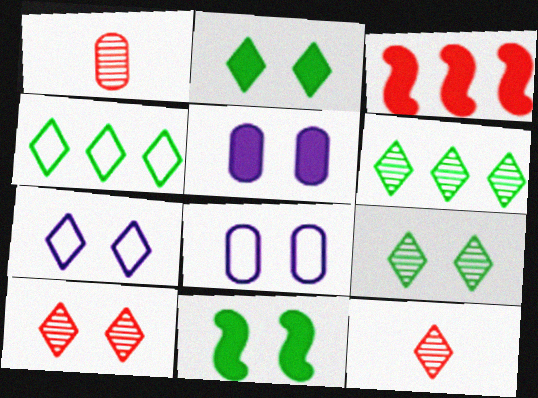[[2, 7, 10], 
[8, 10, 11]]